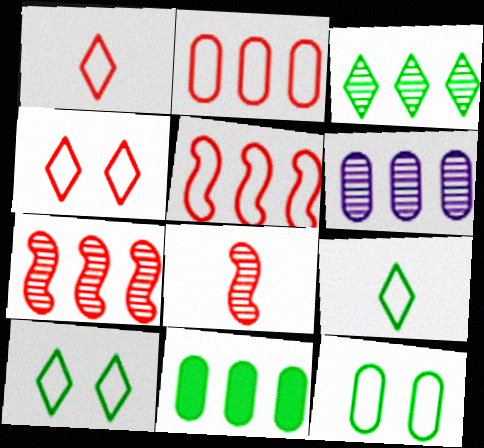[[2, 6, 11], 
[3, 6, 7]]